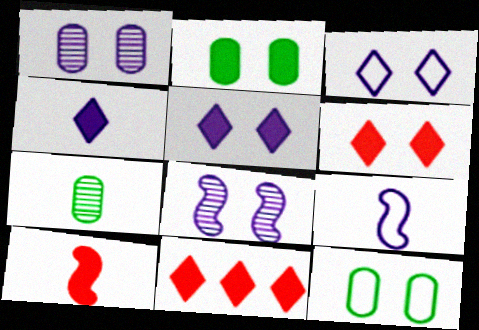[[6, 8, 12]]